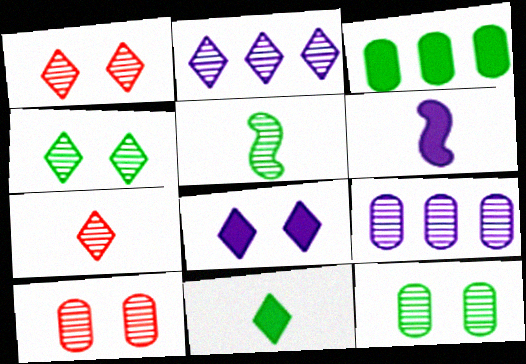[[1, 5, 9], 
[2, 4, 7], 
[2, 5, 10]]